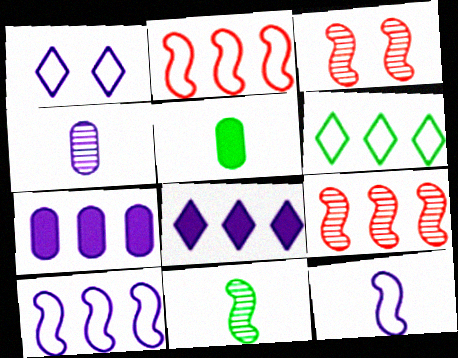[[1, 5, 9], 
[6, 7, 9]]